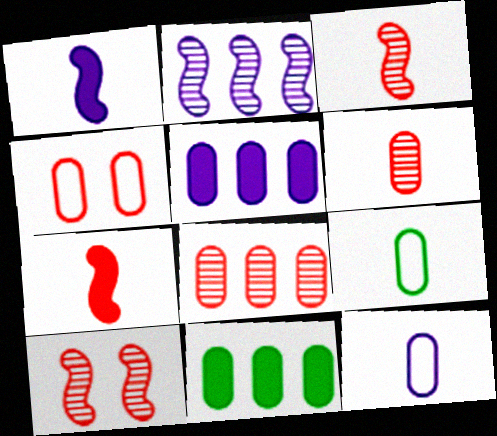[]